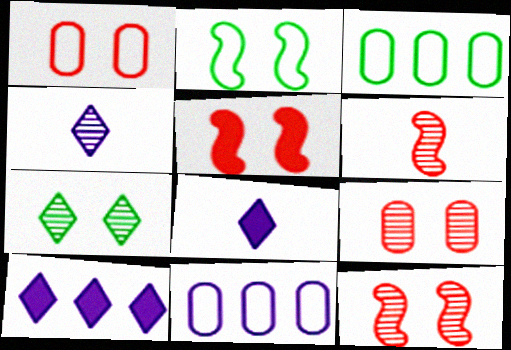[[3, 4, 5], 
[3, 8, 12]]